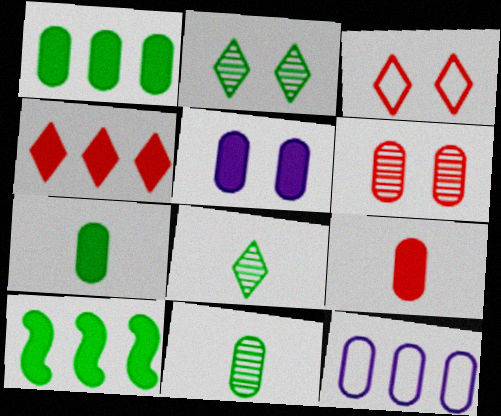[[1, 5, 9], 
[6, 7, 12]]